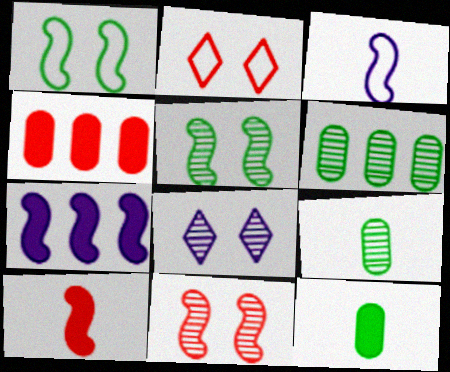[[2, 7, 9]]